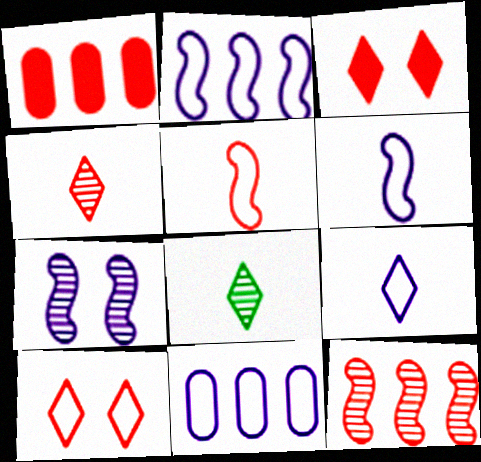[]